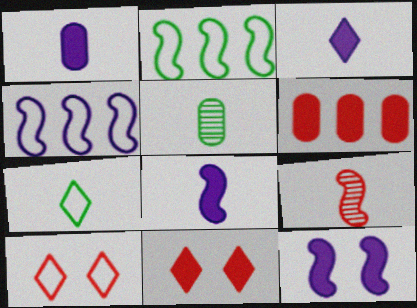[[1, 3, 8], 
[1, 7, 9], 
[2, 9, 12], 
[4, 5, 11], 
[6, 9, 10]]